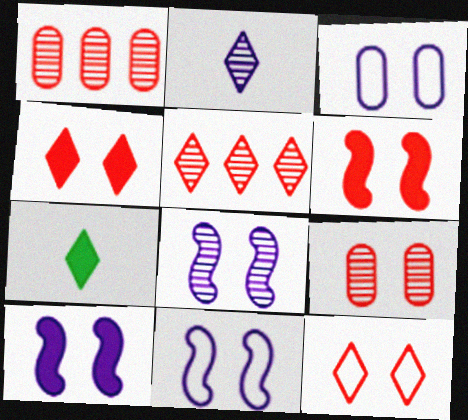[[1, 7, 11], 
[6, 9, 12], 
[8, 10, 11]]